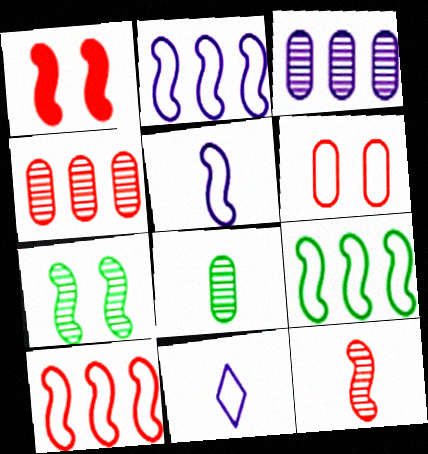[[1, 10, 12], 
[2, 9, 10], 
[6, 9, 11]]